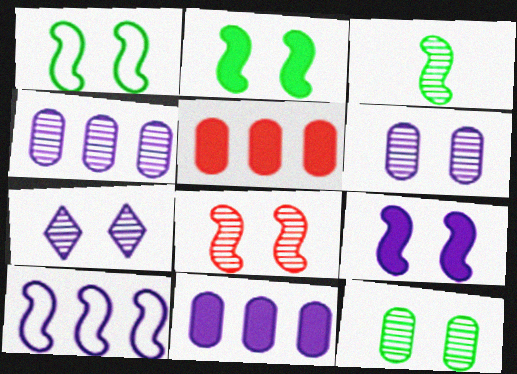[[1, 8, 9], 
[7, 8, 12]]